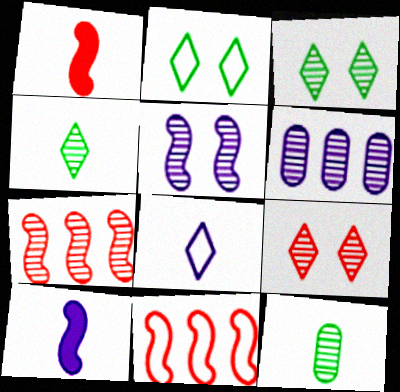[[1, 2, 6], 
[1, 8, 12]]